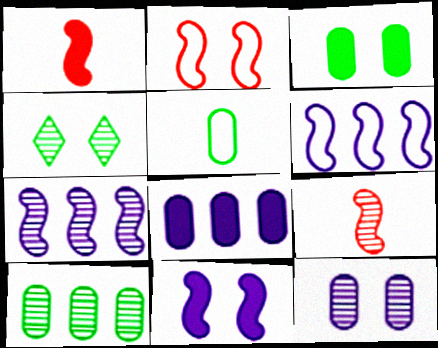[[3, 5, 10]]